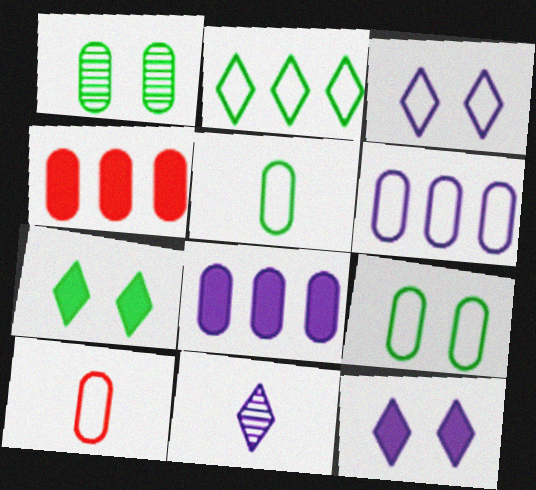[[1, 8, 10], 
[6, 9, 10]]